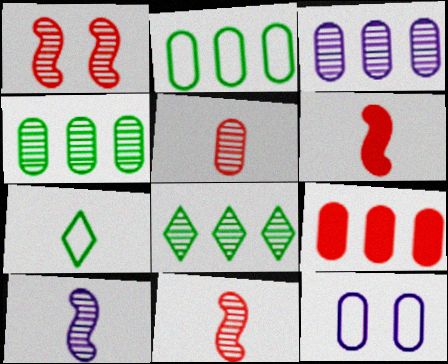[[2, 3, 9], 
[6, 8, 12]]